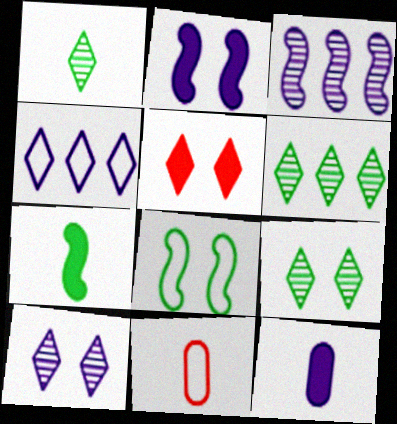[[1, 4, 5], 
[1, 6, 9], 
[2, 6, 11], 
[4, 8, 11]]